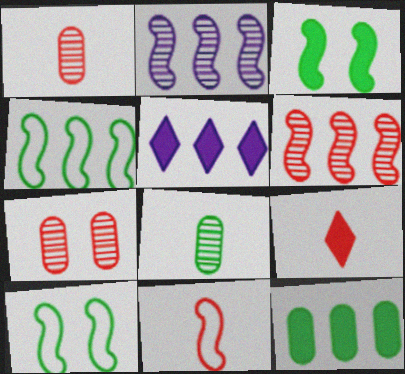[[1, 5, 10], 
[1, 9, 11], 
[2, 3, 11]]